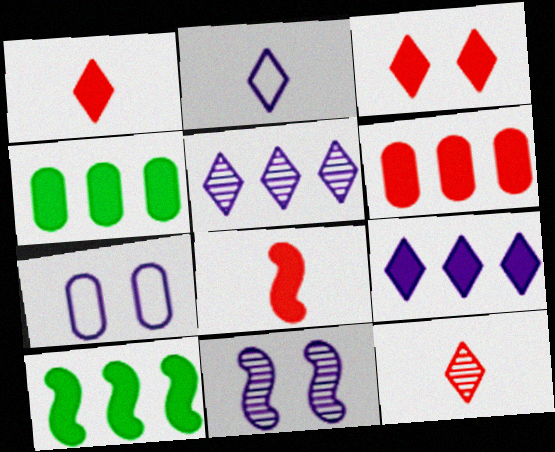[[3, 6, 8], 
[6, 9, 10], 
[7, 10, 12]]